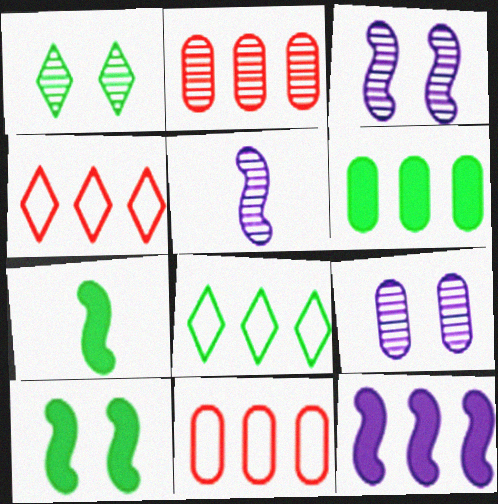[[1, 2, 5], 
[2, 8, 12], 
[4, 7, 9]]